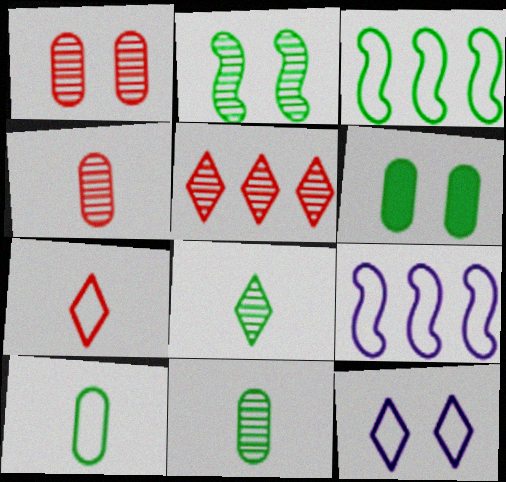[[3, 6, 8]]